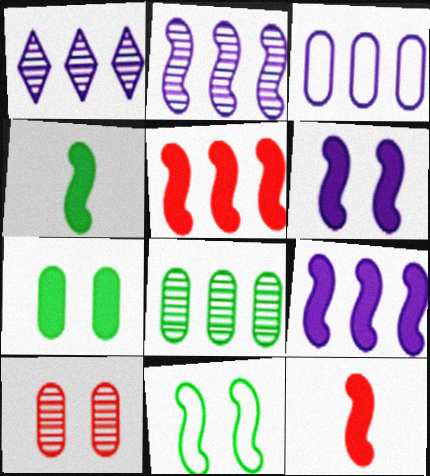[[1, 3, 9], 
[2, 11, 12], 
[4, 5, 6]]